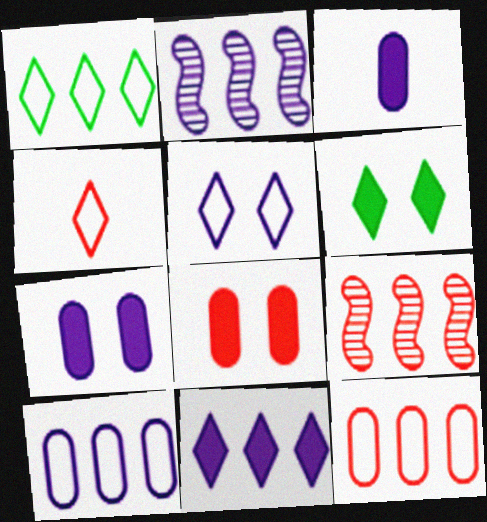[[1, 4, 5], 
[2, 3, 5], 
[2, 10, 11], 
[4, 8, 9]]